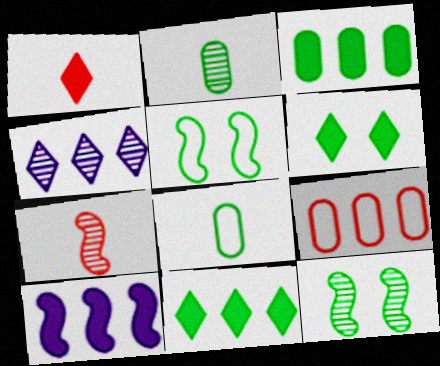[[2, 5, 11], 
[5, 7, 10], 
[8, 11, 12]]